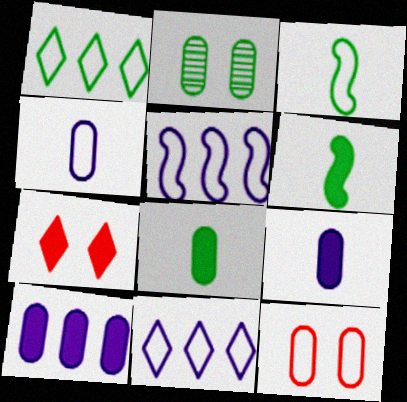[[1, 2, 6], 
[3, 11, 12], 
[6, 7, 10]]